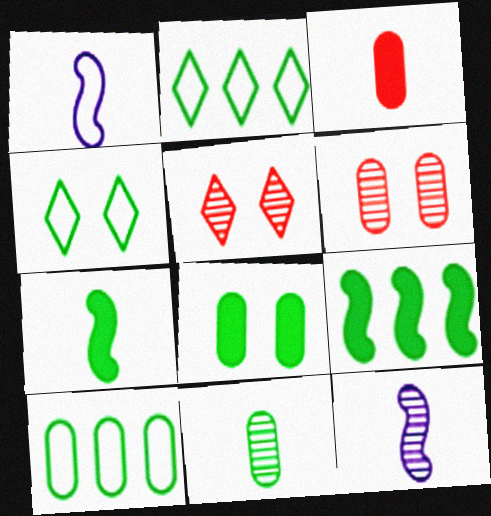[[4, 9, 11], 
[8, 10, 11]]